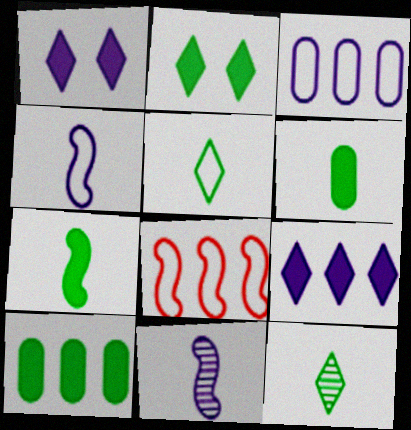[[1, 3, 11], 
[2, 7, 10]]